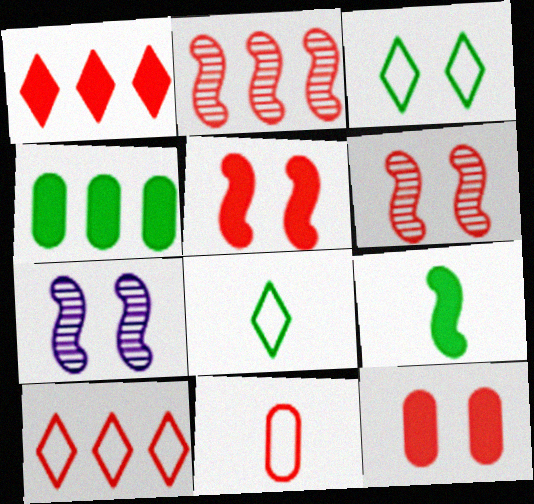[[1, 6, 11], 
[3, 7, 12]]